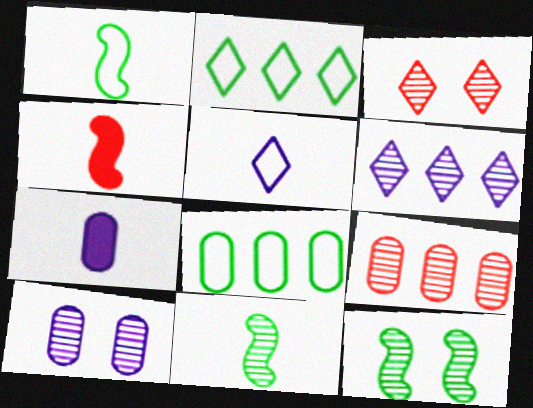[[2, 4, 10], 
[3, 10, 12]]